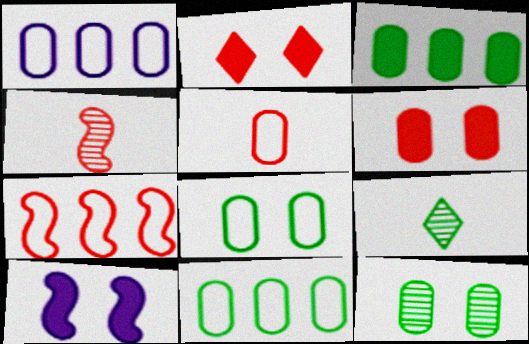[[1, 5, 8]]